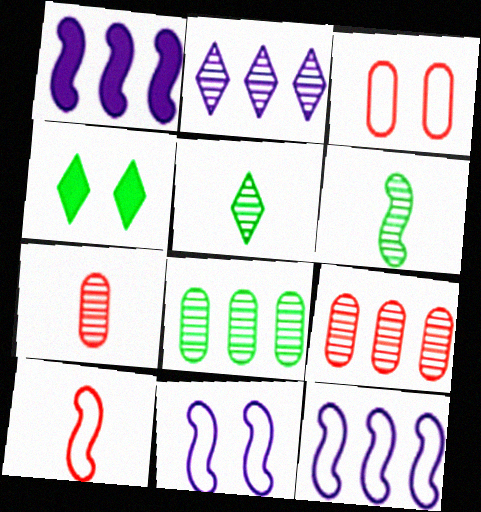[[1, 3, 5], 
[4, 7, 12]]